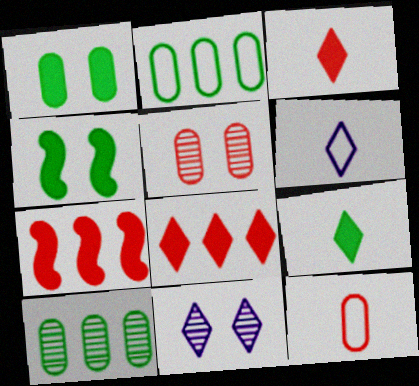[]